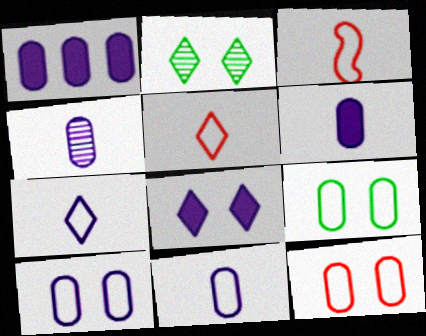[[1, 2, 3], 
[1, 4, 10], 
[4, 6, 11], 
[9, 10, 12]]